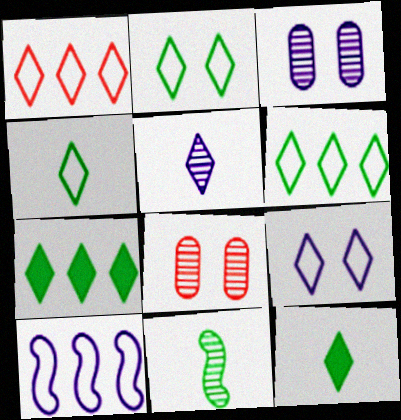[[1, 4, 9], 
[2, 4, 6], 
[8, 10, 12]]